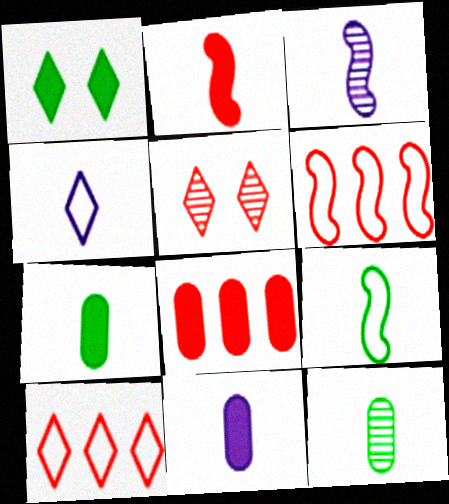[[2, 3, 9], 
[2, 4, 12], 
[3, 4, 11]]